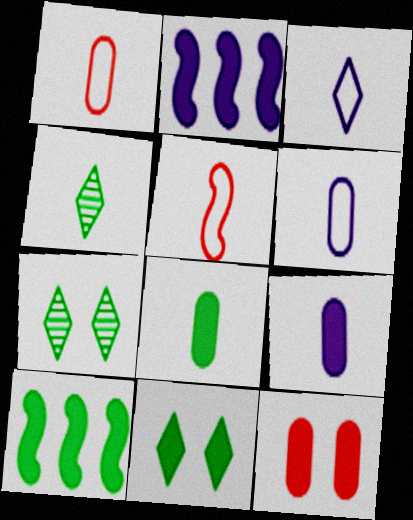[[1, 2, 7], 
[4, 5, 9], 
[8, 10, 11]]